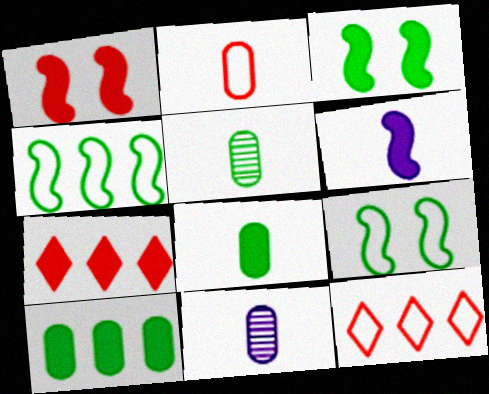[[2, 8, 11], 
[3, 11, 12], 
[7, 9, 11]]